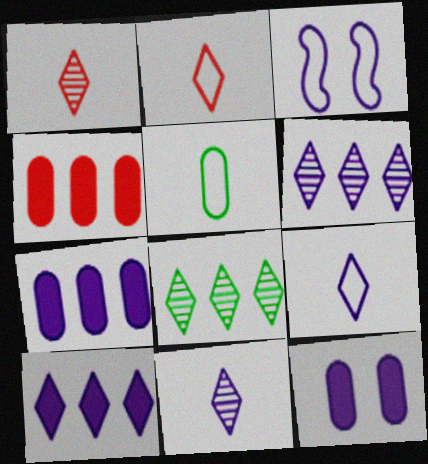[[3, 7, 11]]